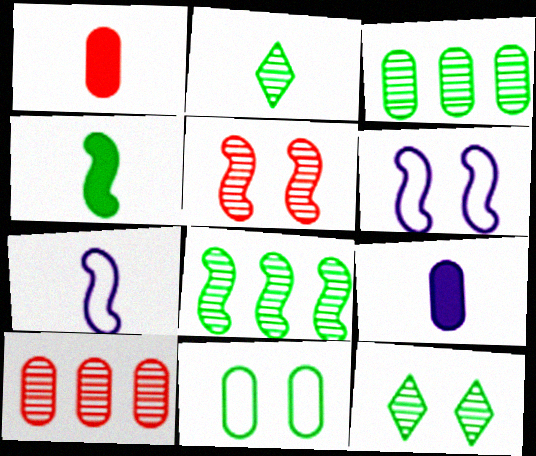[[1, 2, 7], 
[9, 10, 11]]